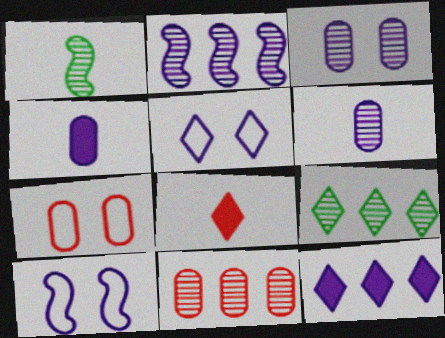[[1, 7, 12], 
[2, 4, 5], 
[2, 9, 11], 
[5, 8, 9], 
[6, 10, 12]]